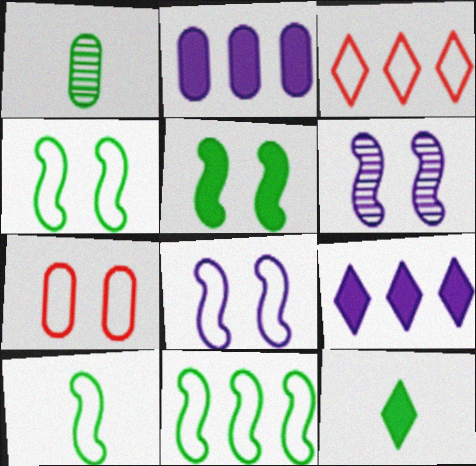[[1, 2, 7], 
[1, 10, 12], 
[4, 10, 11]]